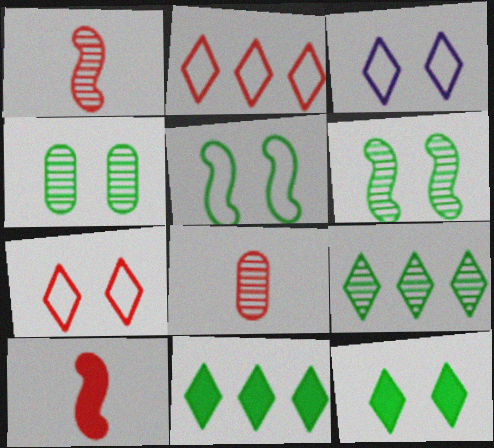[[4, 5, 12]]